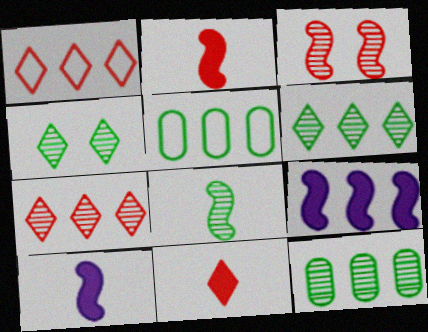[[1, 9, 12], 
[4, 8, 12], 
[5, 7, 9]]